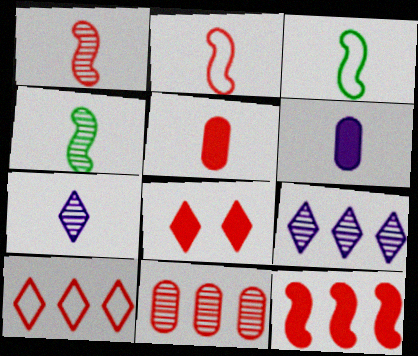[[2, 8, 11], 
[3, 5, 7], 
[5, 8, 12], 
[10, 11, 12]]